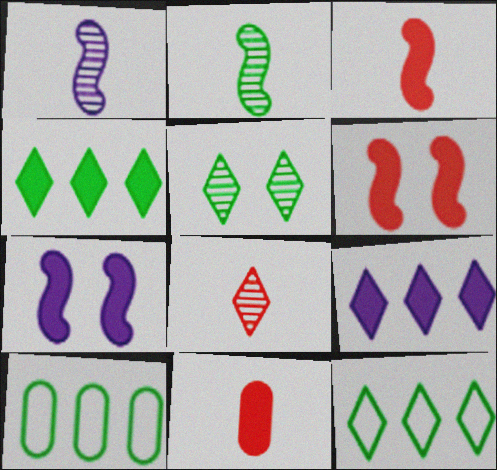[[4, 7, 11], 
[7, 8, 10]]